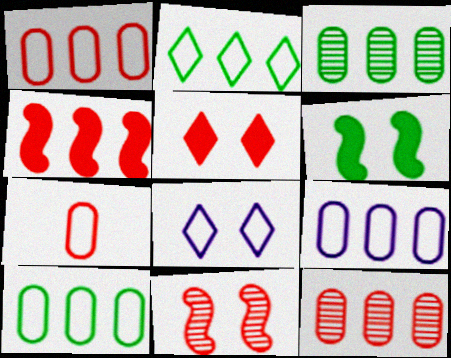[[1, 9, 10]]